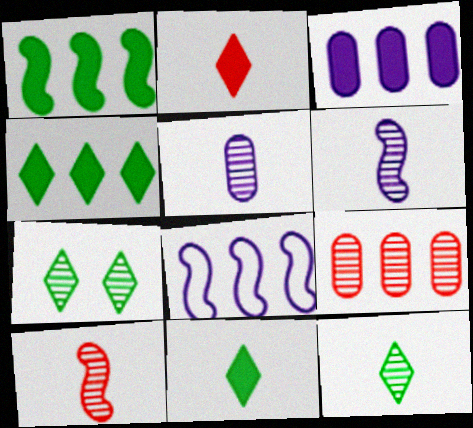[[4, 8, 9], 
[5, 10, 12], 
[6, 7, 9]]